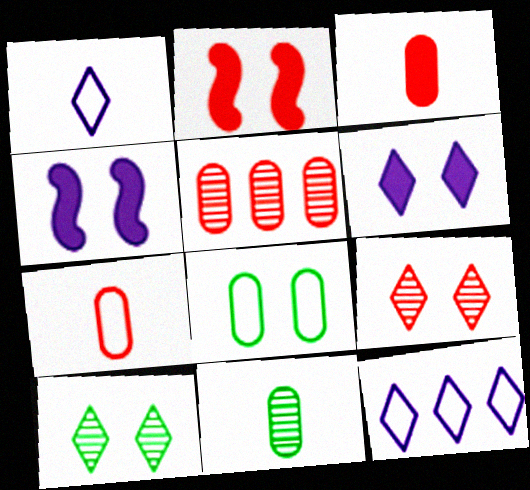[[2, 11, 12], 
[4, 8, 9]]